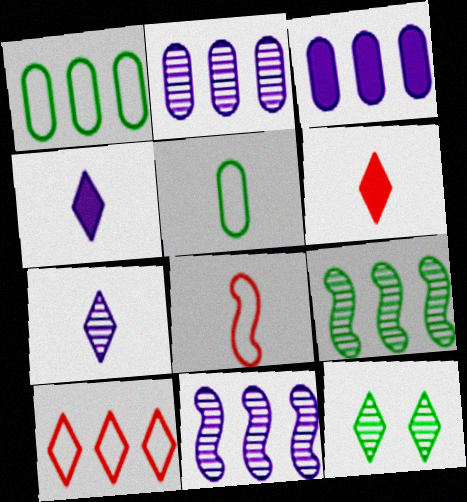[[3, 8, 12], 
[3, 9, 10], 
[4, 10, 12]]